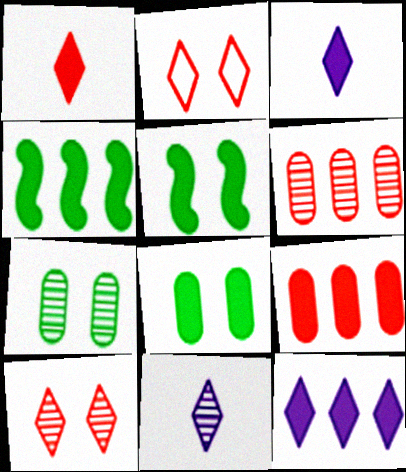[[3, 5, 9], 
[4, 9, 12]]